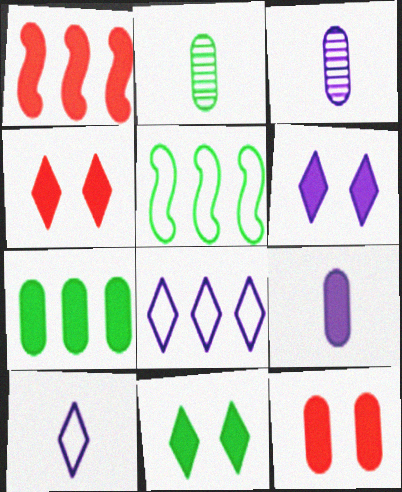[[1, 9, 11], 
[2, 5, 11], 
[3, 4, 5], 
[4, 6, 11], 
[7, 9, 12]]